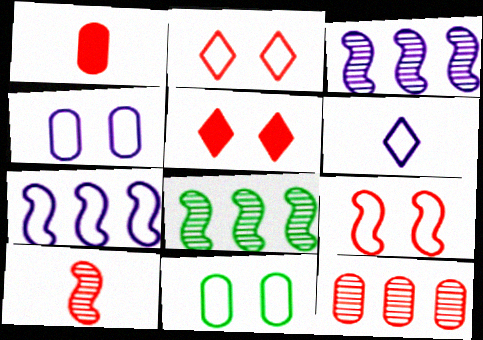[[4, 6, 7]]